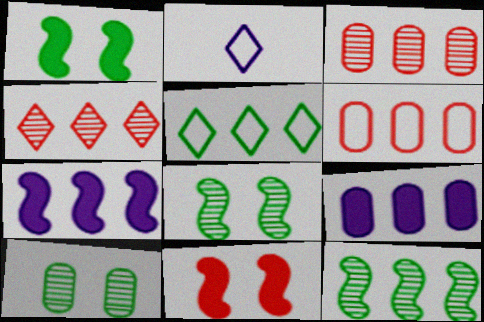[[1, 2, 3], 
[3, 5, 7]]